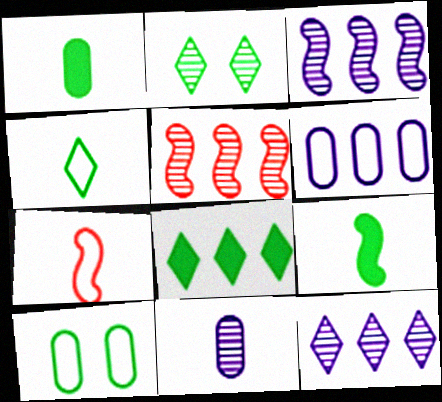[[2, 4, 8], 
[2, 5, 11], 
[5, 6, 8]]